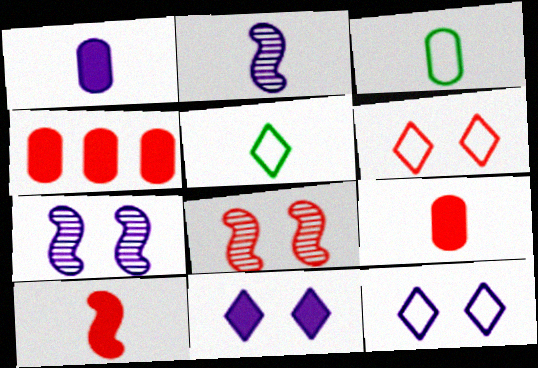[[2, 5, 9], 
[4, 5, 7]]